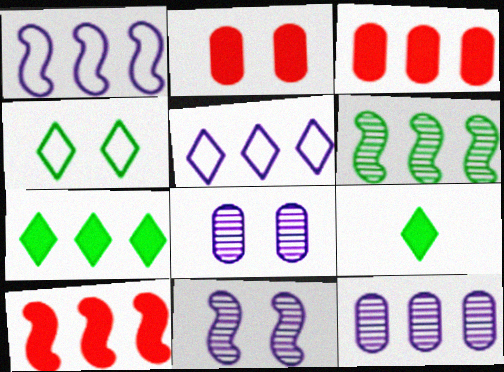[[1, 6, 10], 
[2, 4, 11], 
[3, 5, 6]]